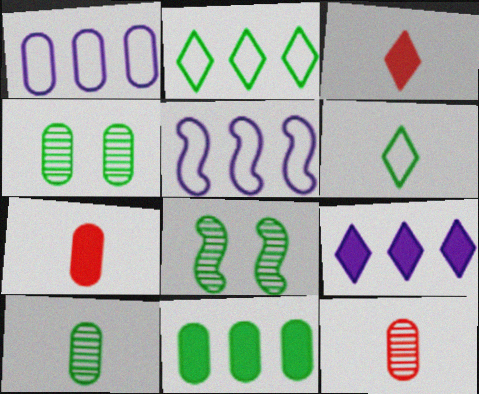[[1, 3, 8], 
[1, 4, 7], 
[3, 4, 5], 
[6, 8, 11]]